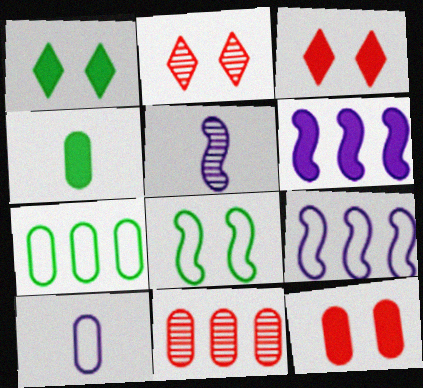[[2, 4, 9], 
[3, 4, 6], 
[3, 5, 7]]